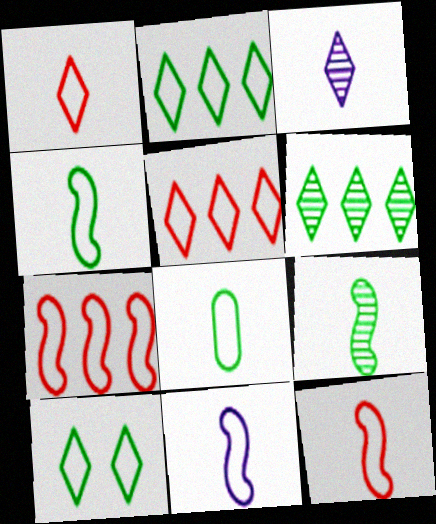[[1, 8, 11], 
[4, 11, 12]]